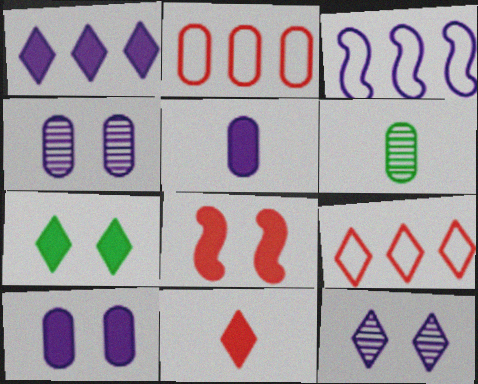[[1, 7, 11], 
[2, 6, 10], 
[3, 5, 12], 
[7, 8, 10]]